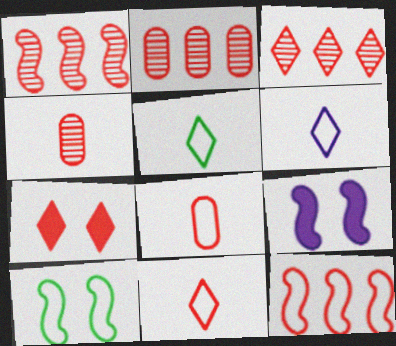[[1, 2, 3], 
[1, 7, 8], 
[2, 5, 9], 
[3, 7, 11], 
[4, 7, 12], 
[5, 6, 11]]